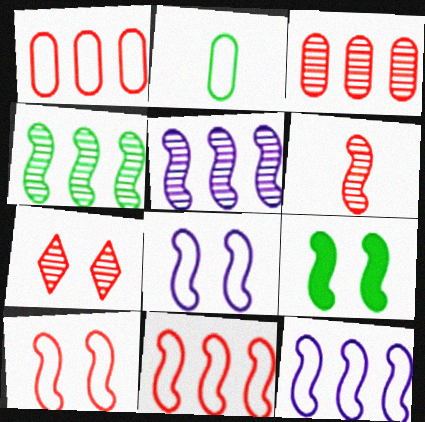[[3, 6, 7], 
[6, 9, 12]]